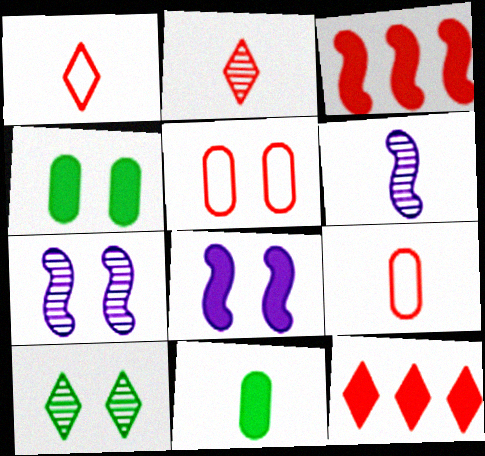[[1, 6, 11], 
[2, 3, 5], 
[5, 8, 10], 
[8, 11, 12]]